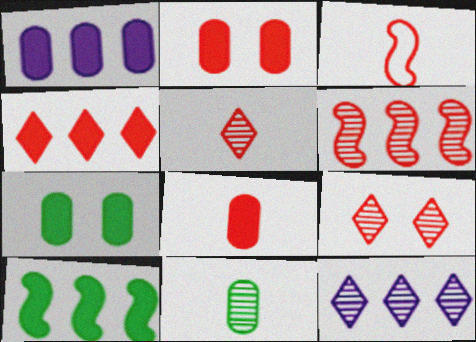[[1, 4, 10], 
[1, 7, 8], 
[3, 5, 8], 
[3, 7, 12]]